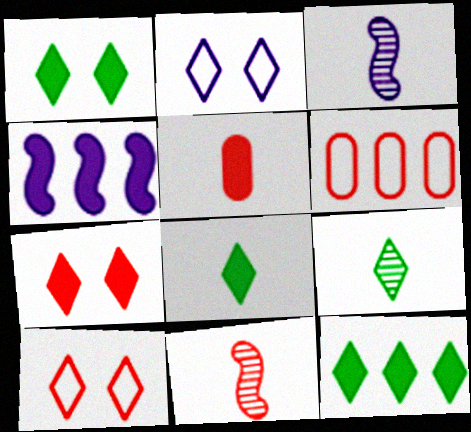[[1, 3, 6], 
[1, 4, 5], 
[1, 8, 12], 
[6, 7, 11]]